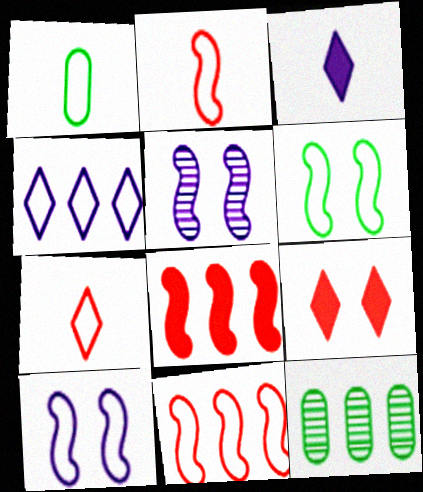[[4, 8, 12]]